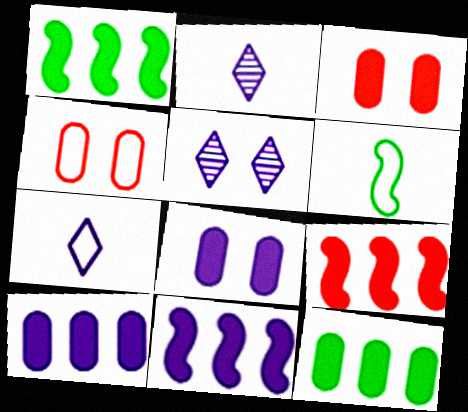[[1, 2, 4], 
[1, 9, 11]]